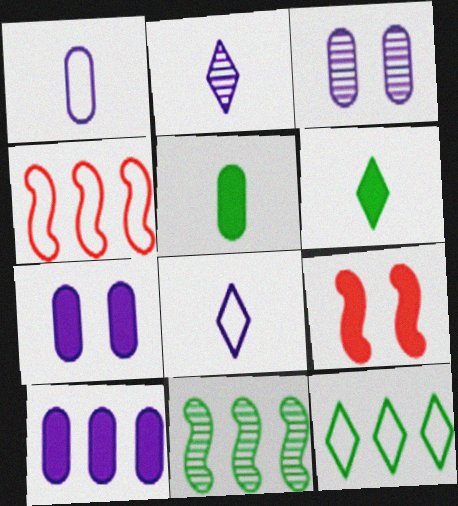[[1, 3, 10], 
[3, 4, 6], 
[6, 9, 10]]